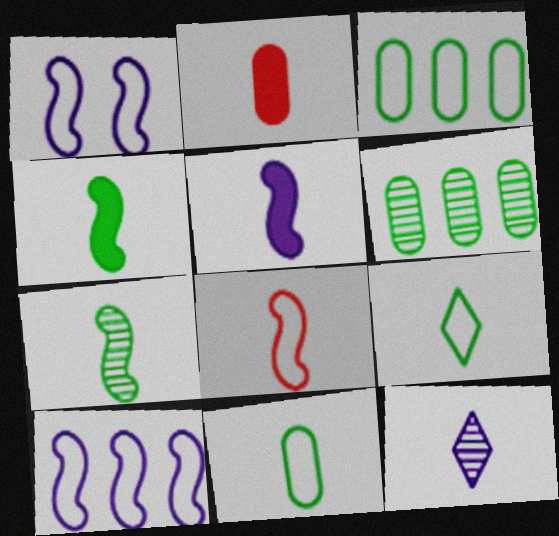[[5, 7, 8]]